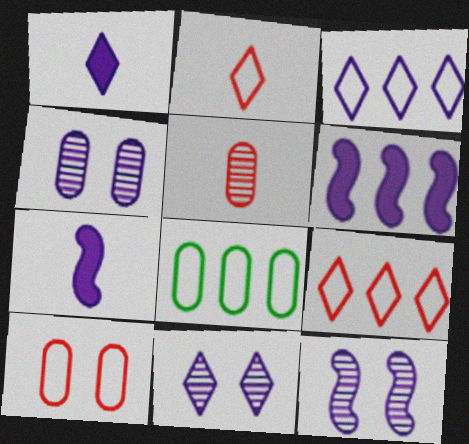[[1, 3, 11], 
[3, 4, 7], 
[4, 11, 12]]